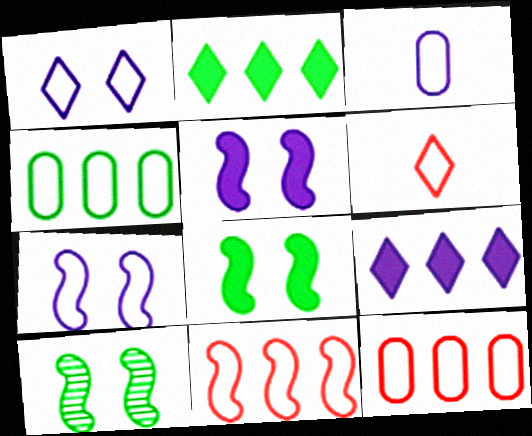[[4, 6, 7]]